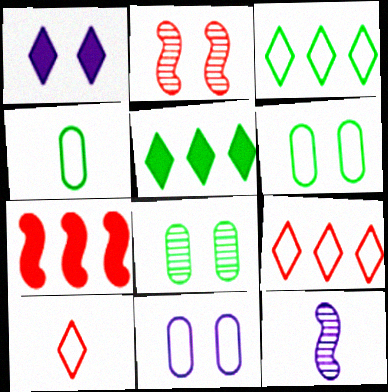[[1, 2, 6]]